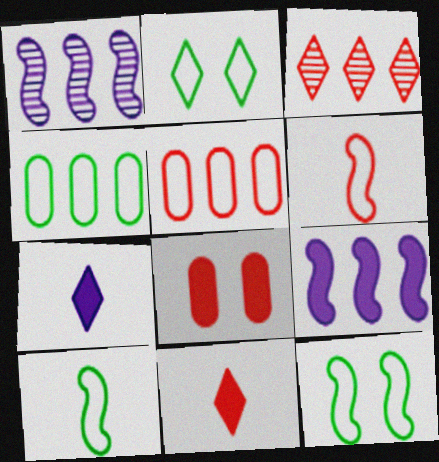[[2, 3, 7], 
[2, 4, 10], 
[3, 4, 9], 
[3, 6, 8]]